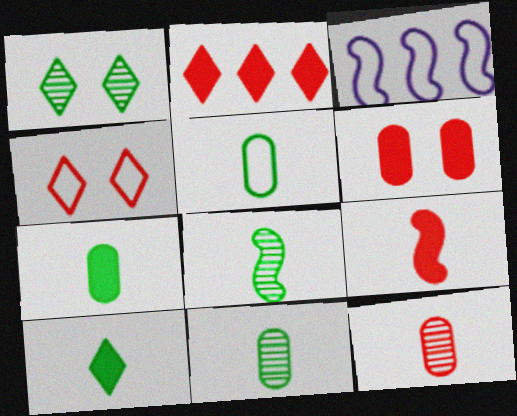[[2, 6, 9], 
[3, 4, 5], 
[5, 7, 11], 
[5, 8, 10]]